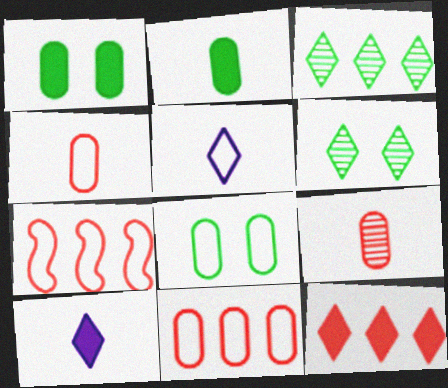[[5, 6, 12], 
[5, 7, 8]]